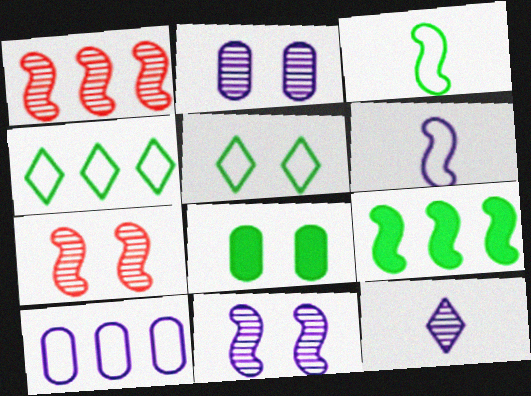[[6, 7, 9]]